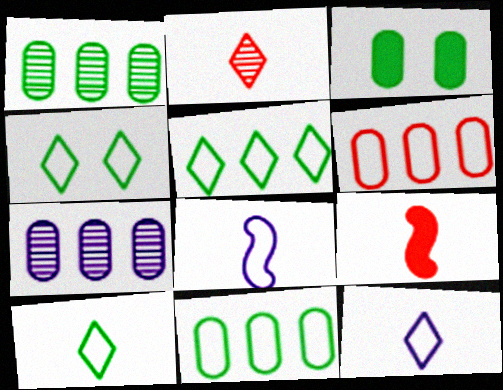[[4, 5, 10], 
[4, 6, 8], 
[4, 7, 9]]